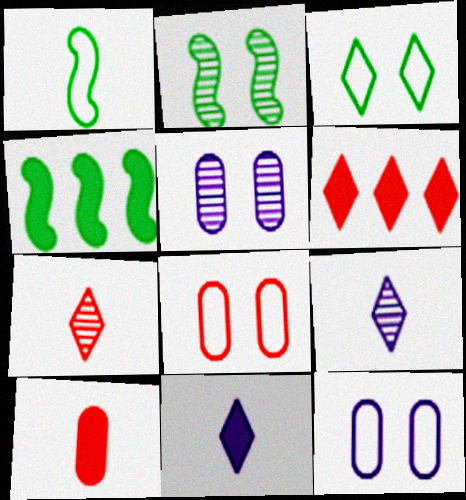[[1, 2, 4], 
[1, 5, 6], 
[1, 9, 10], 
[3, 6, 9], 
[4, 7, 12], 
[4, 8, 9]]